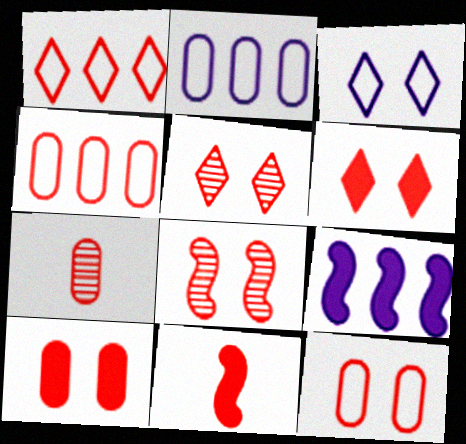[[4, 5, 11], 
[4, 7, 10], 
[6, 8, 12]]